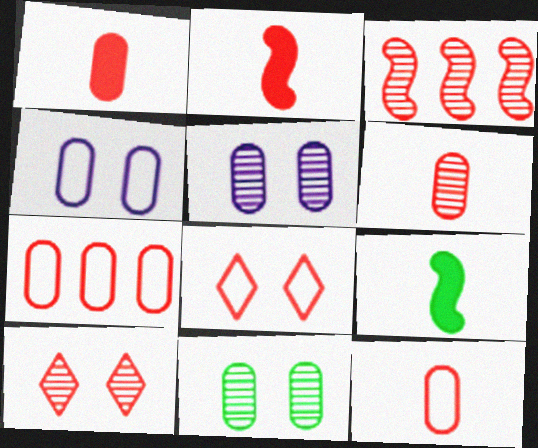[[1, 3, 8], 
[1, 6, 12], 
[2, 7, 10], 
[3, 6, 10]]